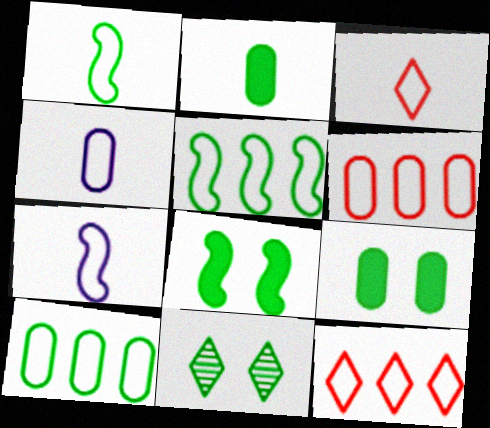[[1, 3, 4], 
[2, 5, 11]]